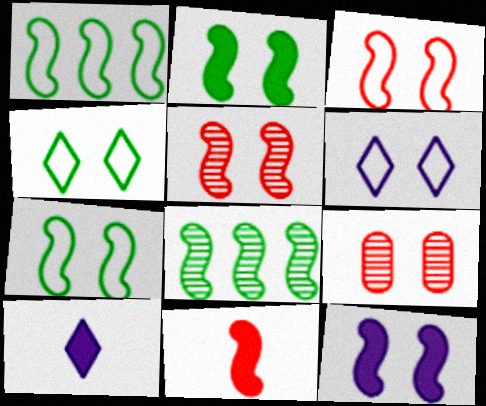[[1, 9, 10], 
[2, 6, 9], 
[4, 9, 12], 
[5, 7, 12]]